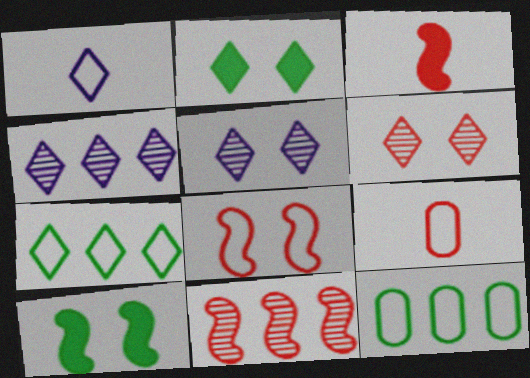[[1, 8, 12], 
[3, 5, 12], 
[3, 8, 11], 
[4, 9, 10]]